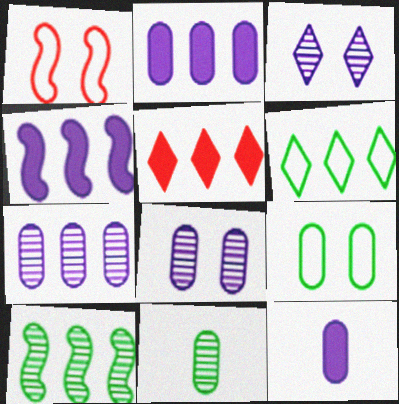[]